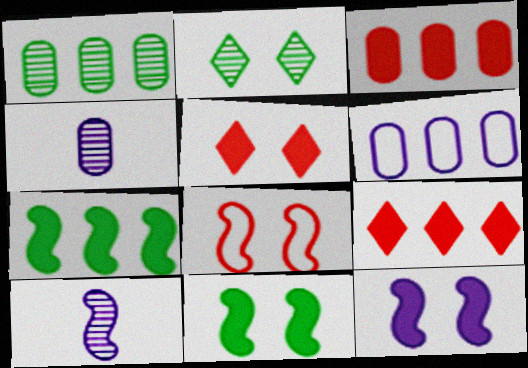[[1, 3, 6], 
[7, 8, 10]]